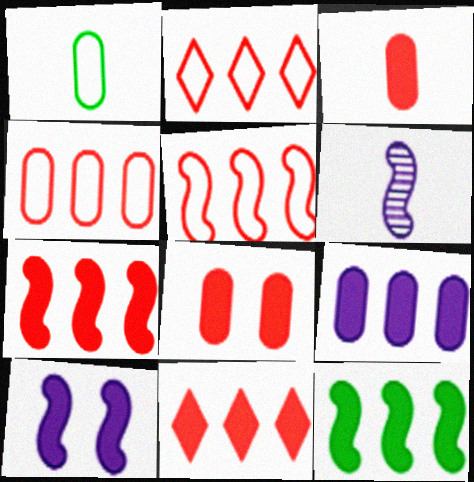[[2, 4, 5], 
[9, 11, 12]]